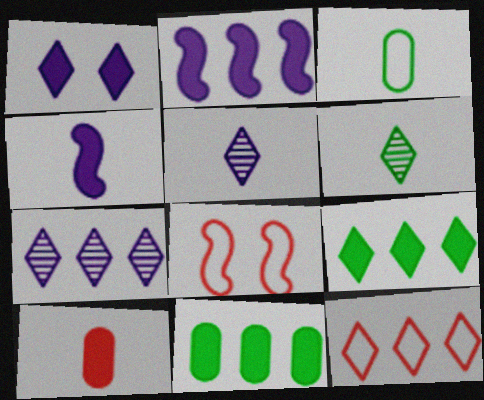[[1, 6, 12], 
[5, 8, 11], 
[7, 9, 12]]